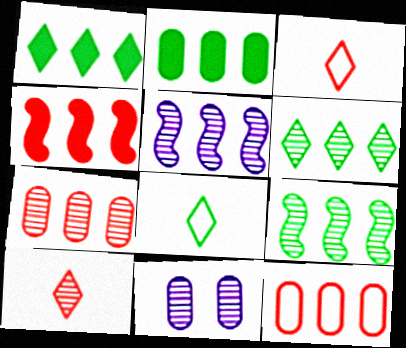[[1, 5, 12], 
[4, 8, 11], 
[5, 6, 7], 
[9, 10, 11]]